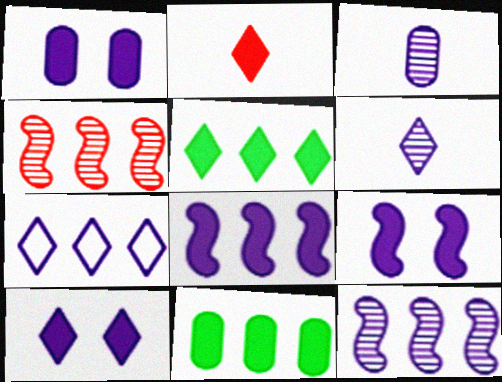[[1, 9, 10], 
[2, 5, 10], 
[2, 9, 11], 
[3, 7, 9], 
[4, 7, 11], 
[6, 7, 10]]